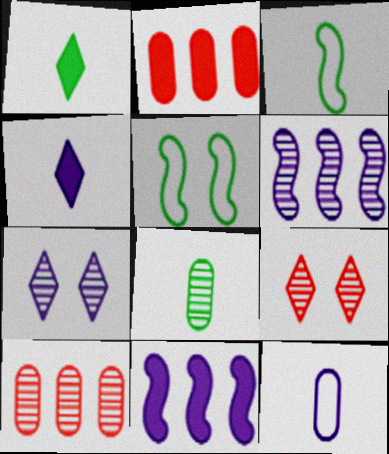[[1, 3, 8], 
[2, 3, 7], 
[4, 5, 10], 
[6, 8, 9], 
[7, 11, 12]]